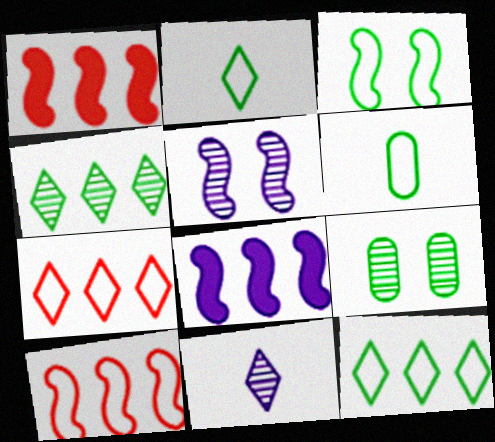[[3, 6, 12]]